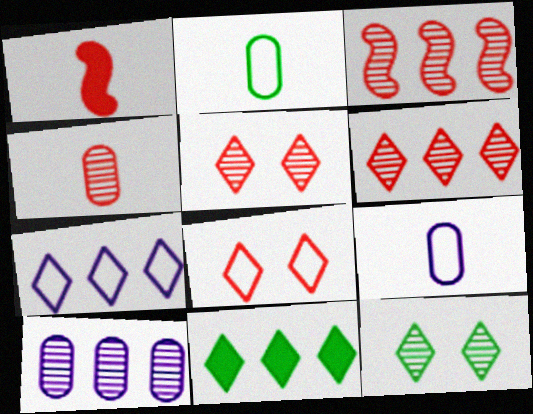[[3, 4, 5], 
[6, 7, 11]]